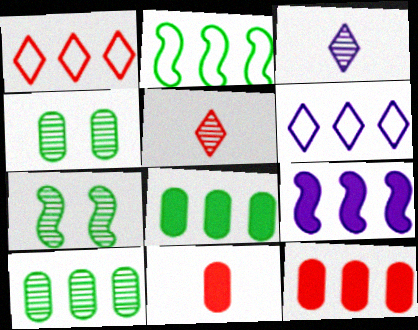[[1, 9, 10], 
[6, 7, 11]]